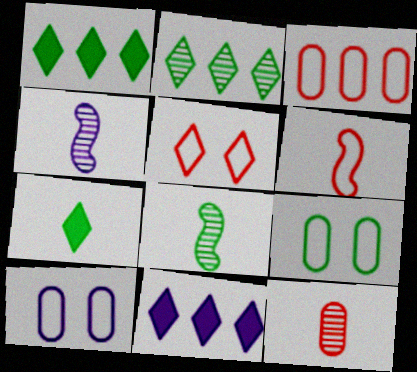[[1, 8, 9], 
[3, 5, 6], 
[4, 10, 11]]